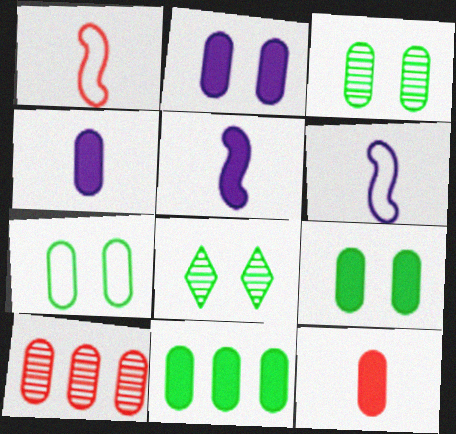[[2, 11, 12], 
[3, 7, 9], 
[4, 7, 10]]